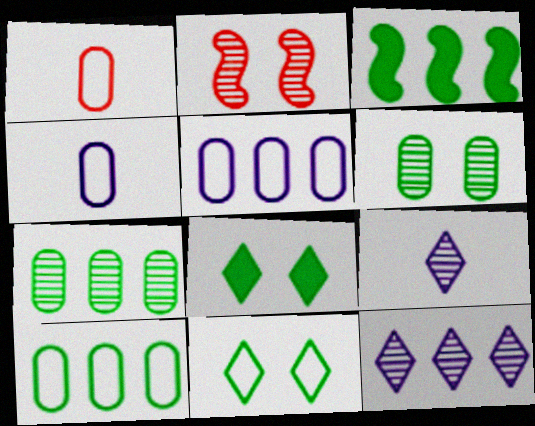[[2, 7, 9]]